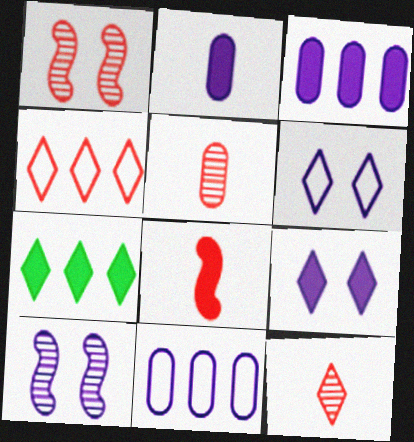[[6, 7, 12]]